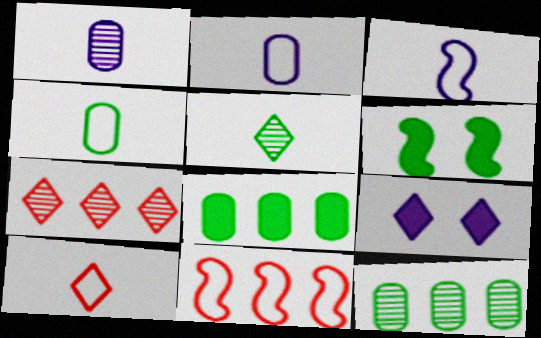[[2, 6, 7], 
[3, 4, 10]]